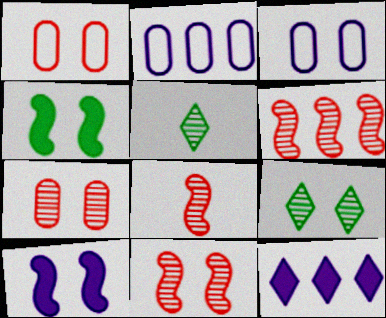[[1, 9, 10], 
[6, 8, 11]]